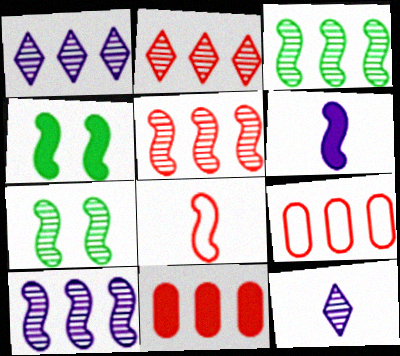[[3, 5, 10], 
[4, 8, 10], 
[4, 9, 12]]